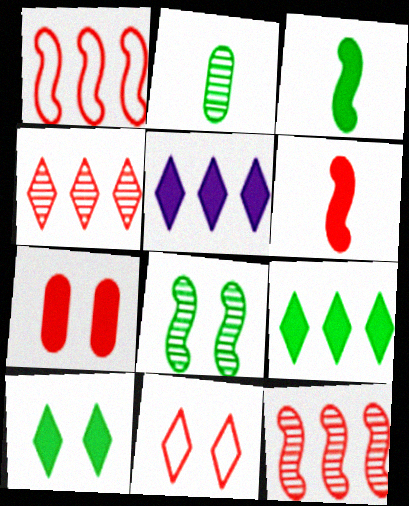[[3, 5, 7]]